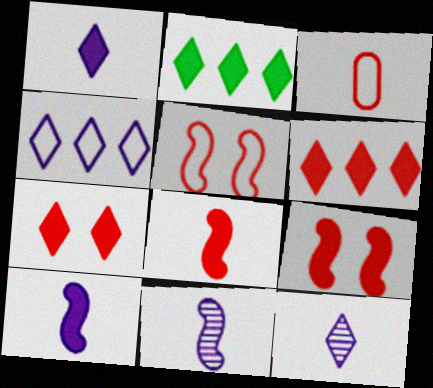[[1, 2, 7]]